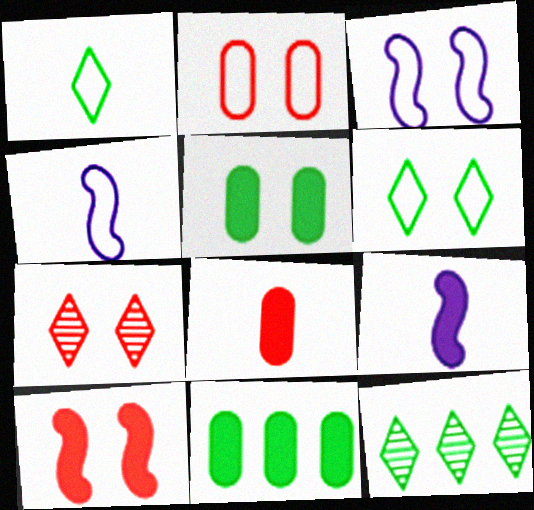[[2, 3, 6], 
[2, 7, 10], 
[2, 9, 12], 
[3, 5, 7], 
[3, 8, 12], 
[4, 7, 11]]